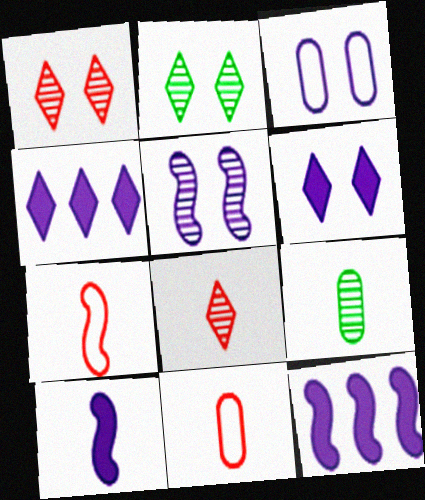[[2, 11, 12], 
[3, 5, 6]]